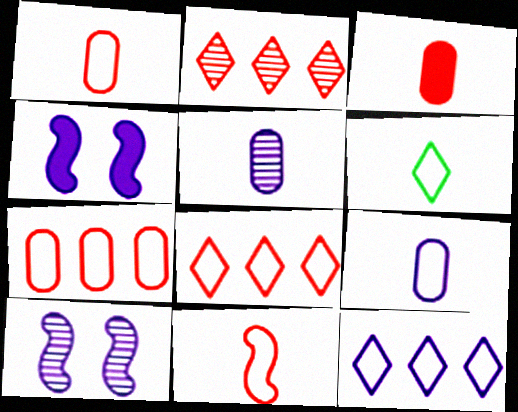[[4, 5, 12], 
[6, 9, 11]]